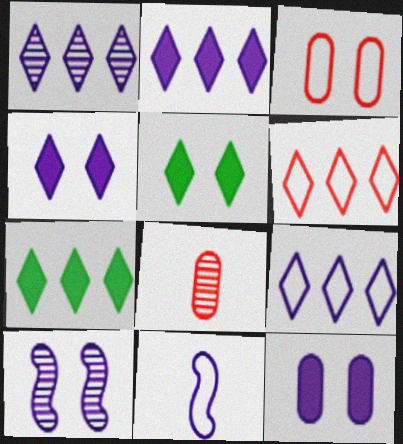[[1, 2, 9], 
[1, 6, 7], 
[1, 11, 12], 
[3, 5, 10]]